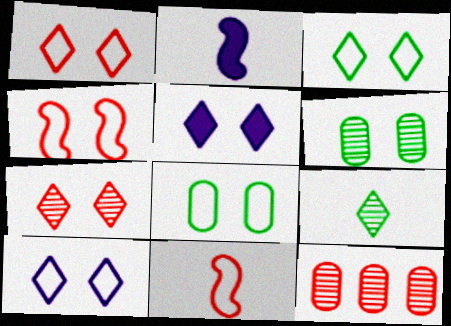[[1, 3, 10], 
[2, 3, 12], 
[3, 5, 7], 
[4, 5, 6], 
[4, 8, 10]]